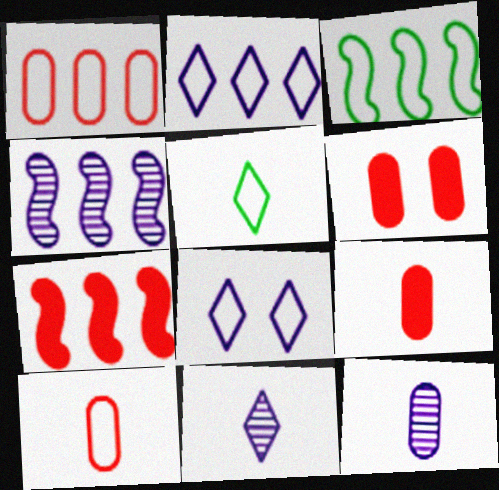[[1, 2, 3], 
[3, 4, 7], 
[3, 6, 11], 
[3, 8, 10], 
[4, 5, 6]]